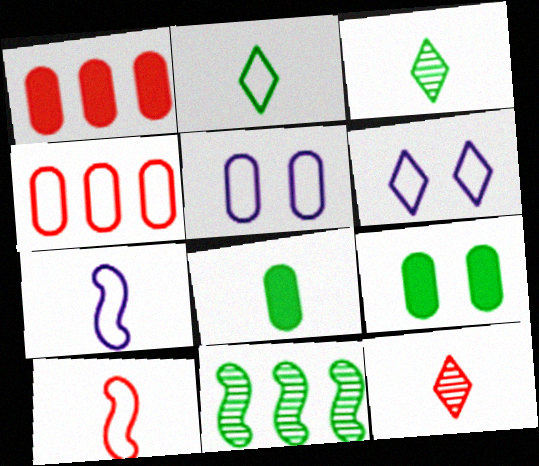[[2, 9, 11], 
[7, 8, 12]]